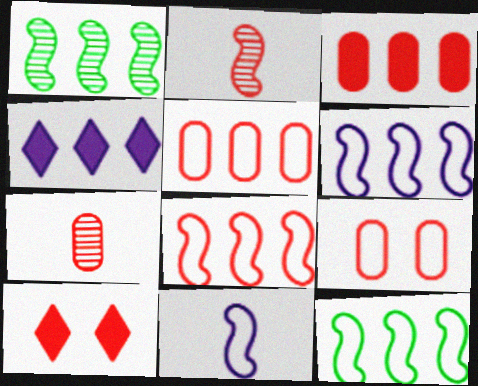[[1, 4, 5], 
[2, 5, 10], 
[3, 7, 9], 
[6, 8, 12], 
[7, 8, 10]]